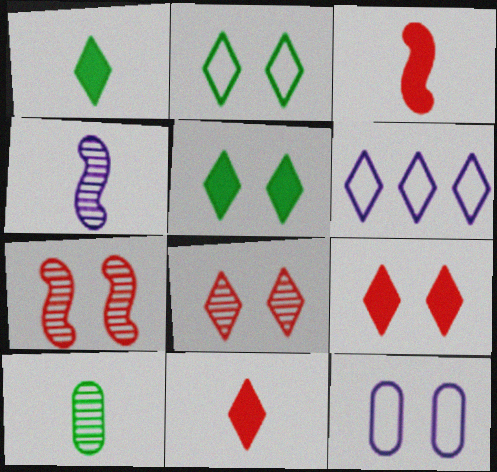[[1, 6, 8], 
[5, 7, 12]]